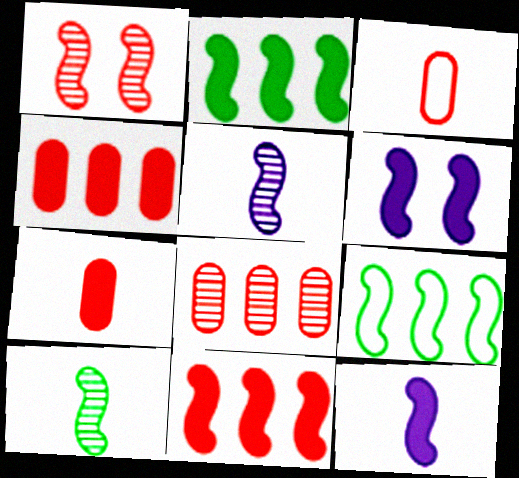[[1, 9, 12]]